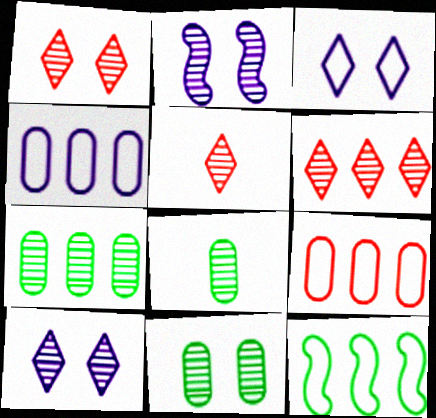[[1, 2, 11], 
[1, 5, 6], 
[2, 5, 7], 
[2, 6, 8], 
[7, 8, 11]]